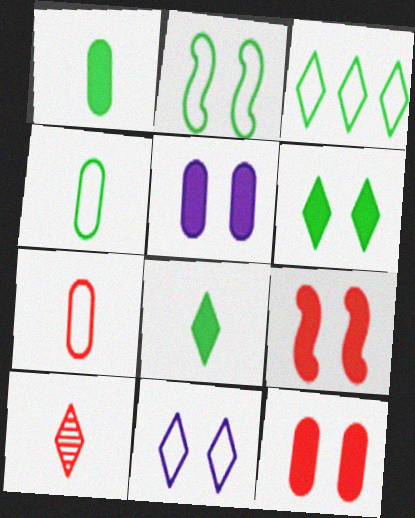[[2, 3, 4], 
[5, 6, 9]]